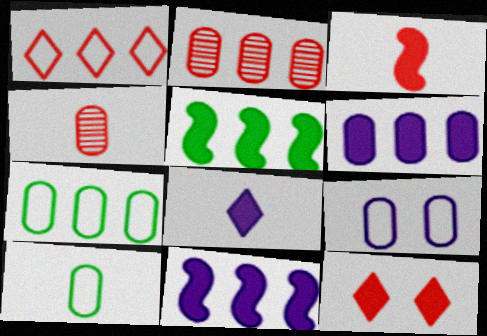[[2, 6, 7]]